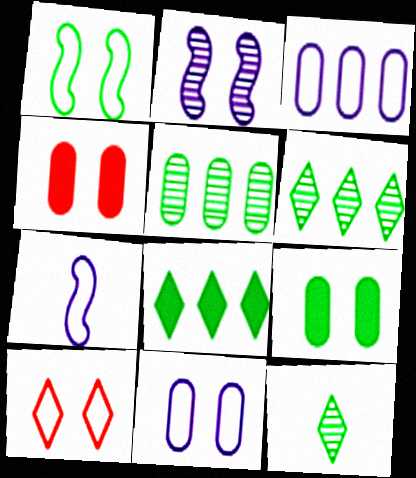[[1, 10, 11], 
[2, 9, 10], 
[4, 6, 7]]